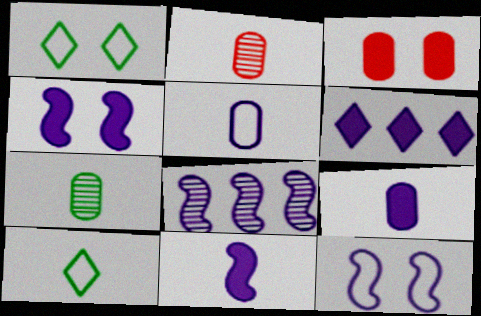[[2, 10, 11], 
[3, 8, 10], 
[4, 6, 9], 
[8, 11, 12]]